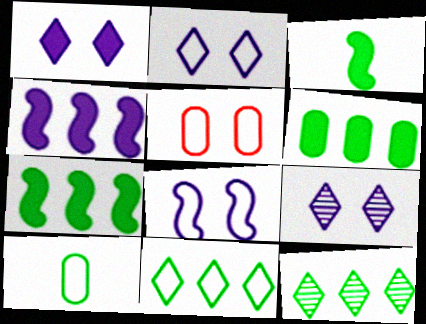[[1, 2, 9]]